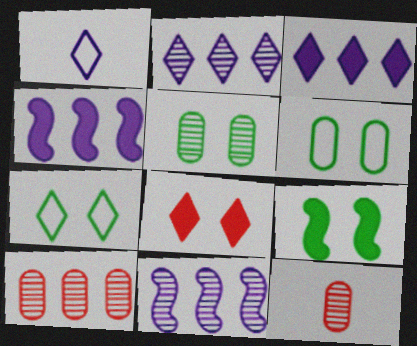[[1, 9, 10], 
[4, 7, 12], 
[5, 7, 9]]